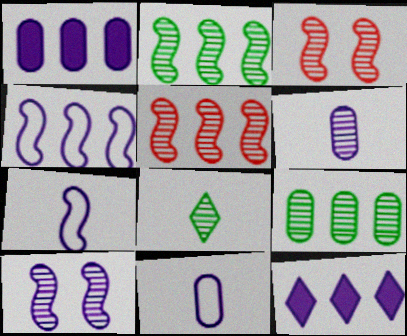[[10, 11, 12]]